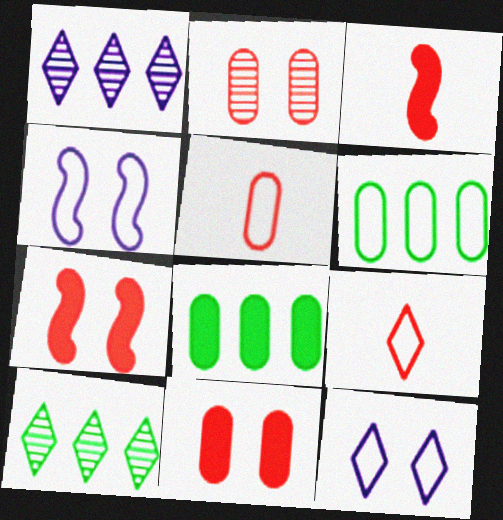[[4, 6, 9]]